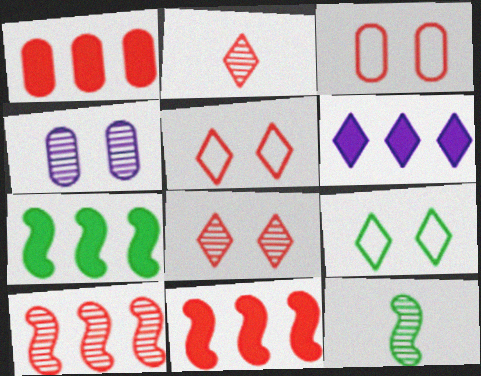[[1, 6, 7], 
[2, 3, 11], 
[2, 6, 9], 
[3, 6, 12]]